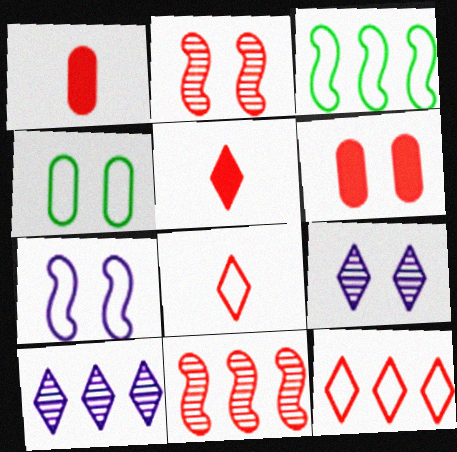[[1, 2, 12], 
[1, 3, 9], 
[6, 8, 11]]